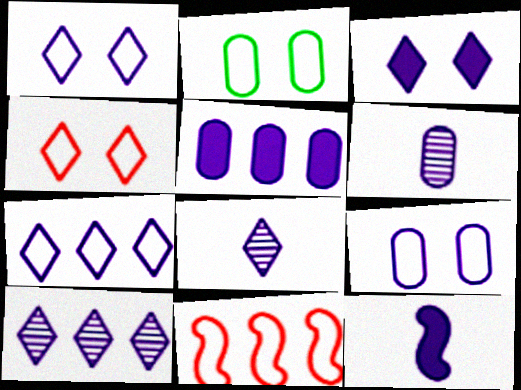[[3, 5, 12], 
[3, 7, 8], 
[5, 6, 9], 
[9, 10, 12]]